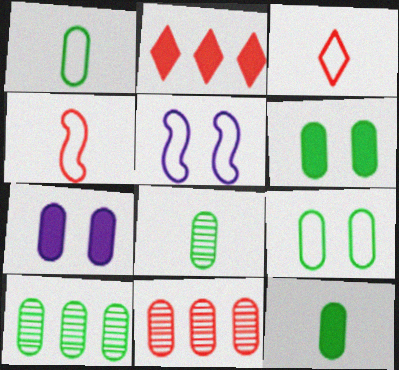[[1, 6, 10], 
[1, 7, 11], 
[1, 8, 12], 
[2, 5, 8], 
[9, 10, 12]]